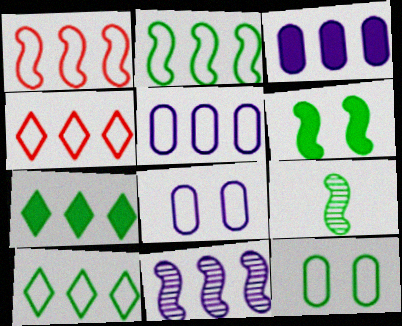[[1, 5, 10], 
[2, 4, 5], 
[2, 6, 9], 
[7, 9, 12]]